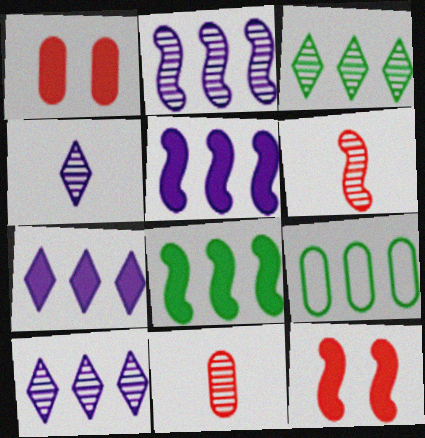[[3, 8, 9], 
[4, 9, 12]]